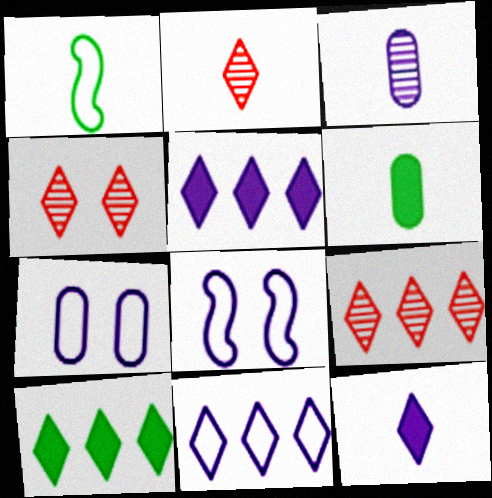[[2, 4, 9], 
[3, 5, 8], 
[6, 8, 9], 
[9, 10, 11]]